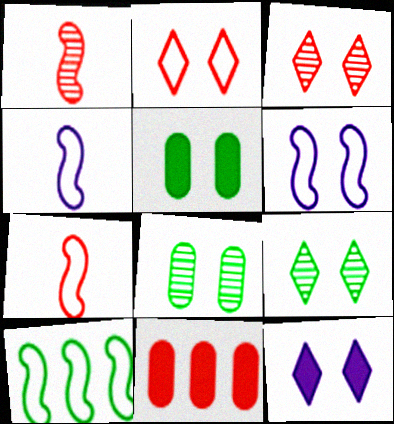[[1, 2, 11], 
[2, 9, 12], 
[3, 5, 6], 
[3, 7, 11], 
[4, 9, 11], 
[6, 7, 10]]